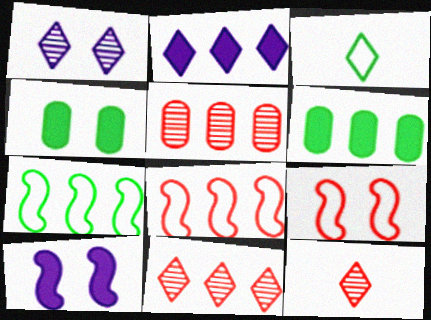[[1, 4, 9], 
[2, 5, 7], 
[3, 5, 10]]